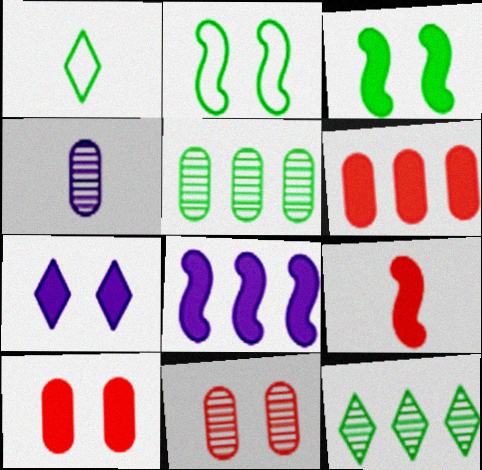[[1, 3, 5], 
[1, 4, 9], 
[1, 8, 11], 
[2, 7, 11], 
[3, 7, 10], 
[3, 8, 9], 
[4, 5, 11]]